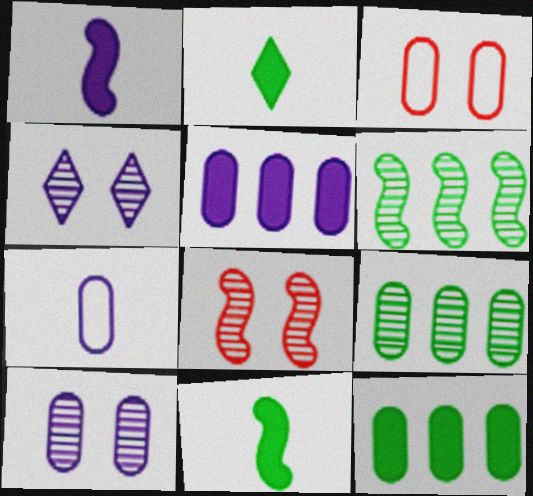[[5, 7, 10]]